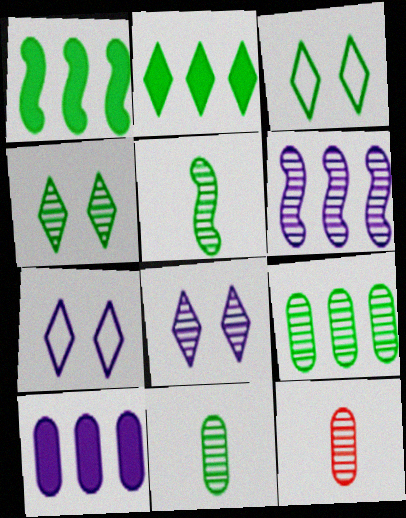[[1, 3, 11], 
[1, 7, 12], 
[4, 5, 9], 
[4, 6, 12]]